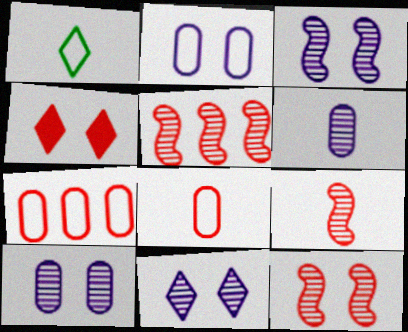[[3, 10, 11], 
[4, 5, 8], 
[4, 7, 9], 
[5, 9, 12]]